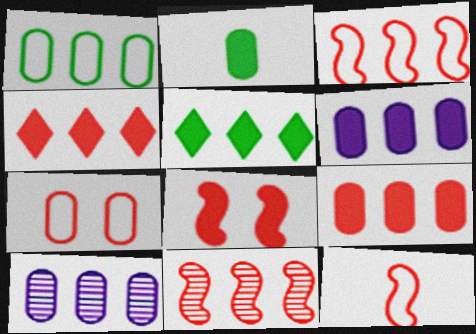[[1, 9, 10], 
[2, 7, 10], 
[3, 5, 10], 
[8, 11, 12]]